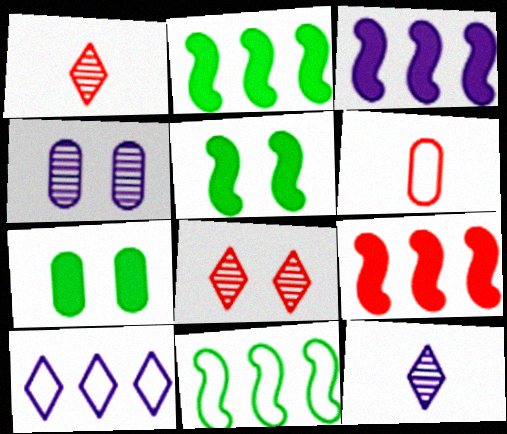[[2, 3, 9], 
[6, 8, 9]]